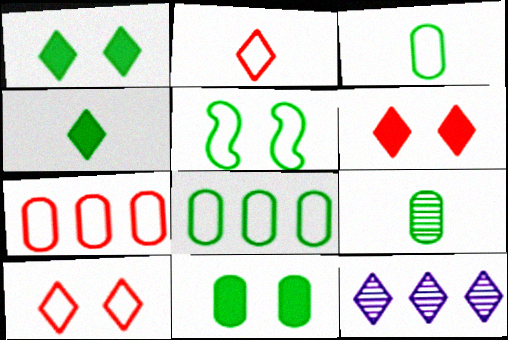[[1, 2, 12], 
[4, 10, 12], 
[8, 9, 11]]